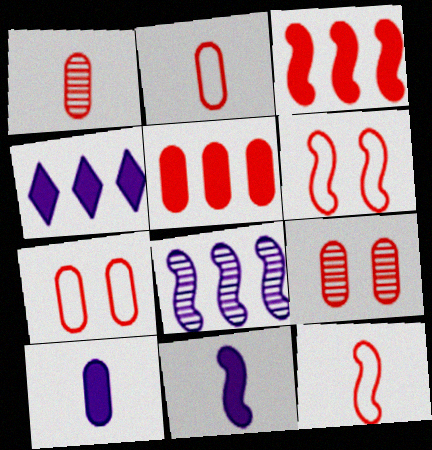[[1, 5, 7], 
[2, 5, 9]]